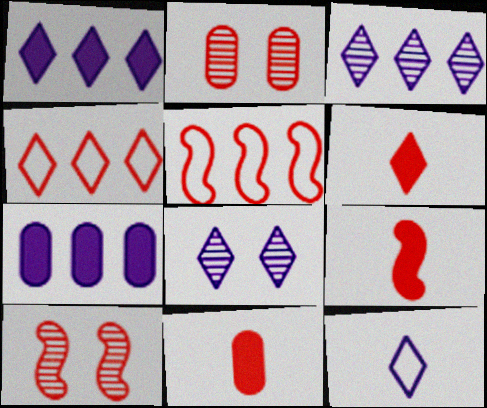[[1, 8, 12], 
[2, 4, 9], 
[2, 5, 6], 
[4, 10, 11], 
[5, 9, 10], 
[6, 9, 11]]